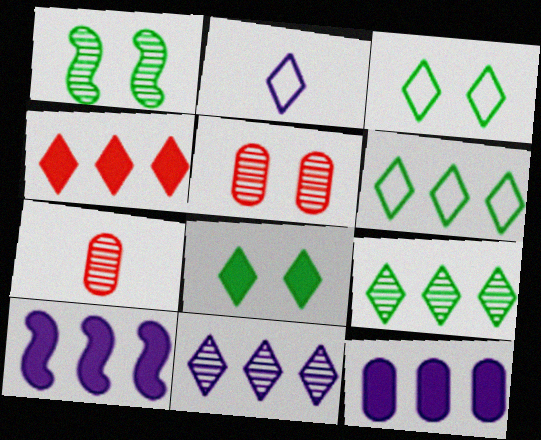[[1, 7, 11], 
[3, 7, 10], 
[4, 6, 11]]